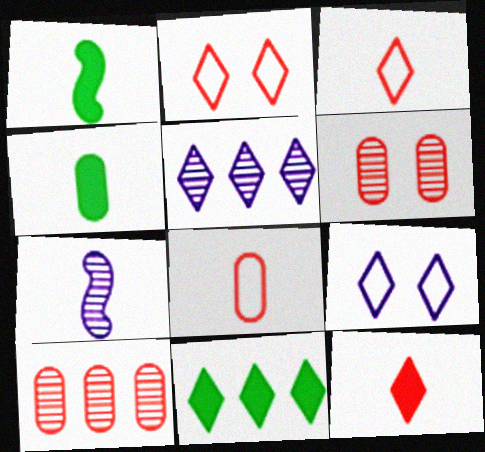[[1, 9, 10], 
[3, 4, 7]]